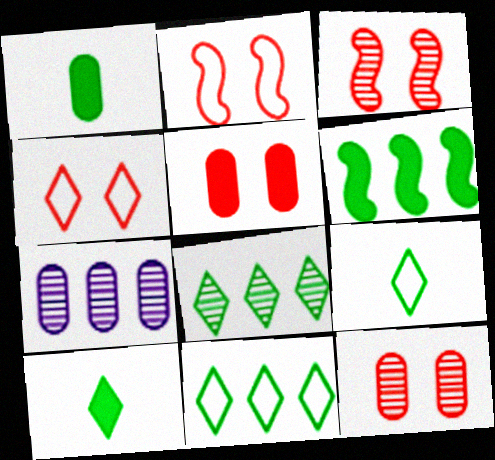[[2, 7, 10], 
[3, 4, 5]]